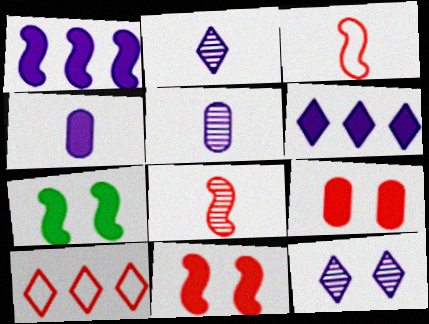[[5, 7, 10], 
[8, 9, 10]]